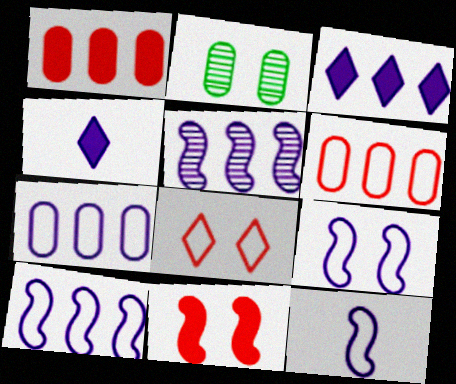[[3, 5, 7], 
[9, 10, 12]]